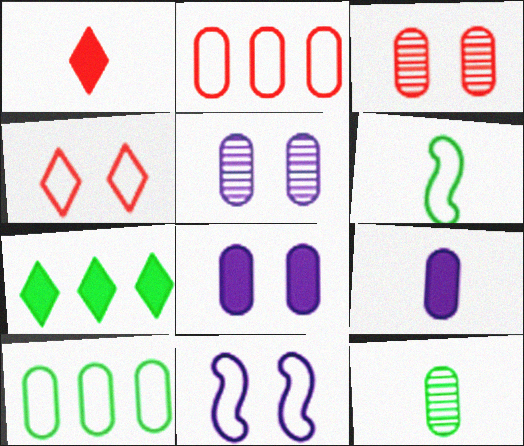[[2, 8, 12], 
[3, 9, 10]]